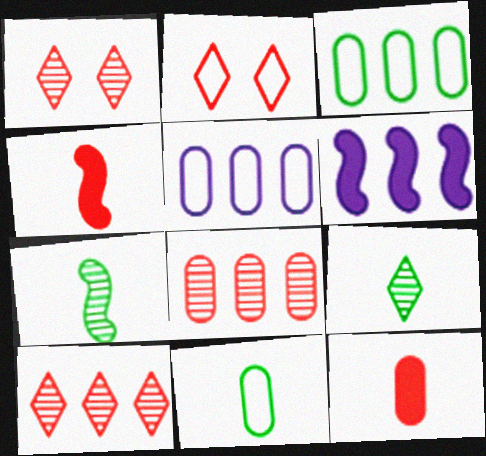[[1, 6, 11], 
[2, 4, 8], 
[3, 6, 10]]